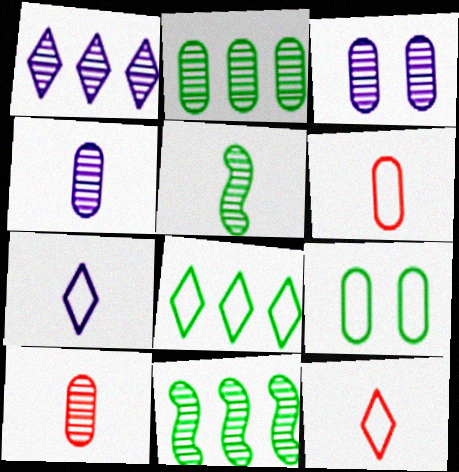[[2, 3, 10]]